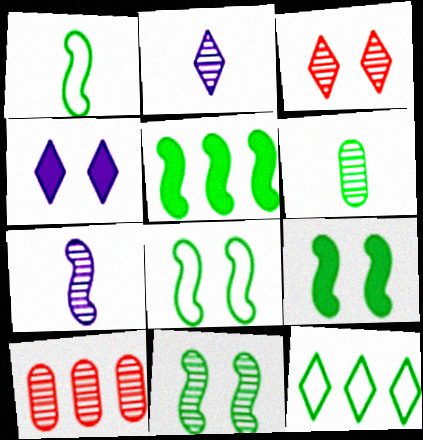[[1, 4, 10], 
[1, 5, 11], 
[2, 10, 11], 
[6, 9, 12], 
[8, 9, 11]]